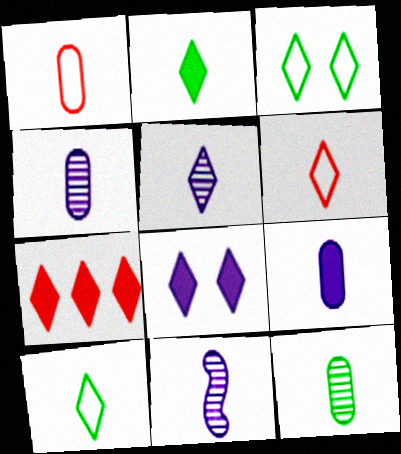[[1, 2, 11], 
[1, 9, 12], 
[2, 5, 6], 
[2, 7, 8], 
[3, 5, 7], 
[4, 5, 11]]